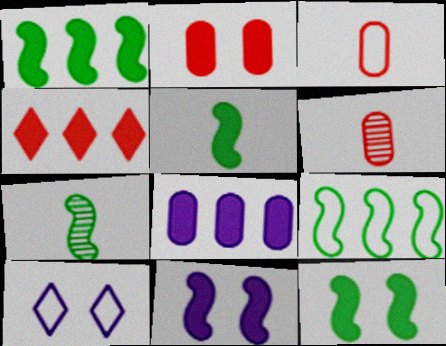[[1, 4, 8], 
[1, 5, 12], 
[1, 6, 10], 
[3, 9, 10], 
[7, 9, 12]]